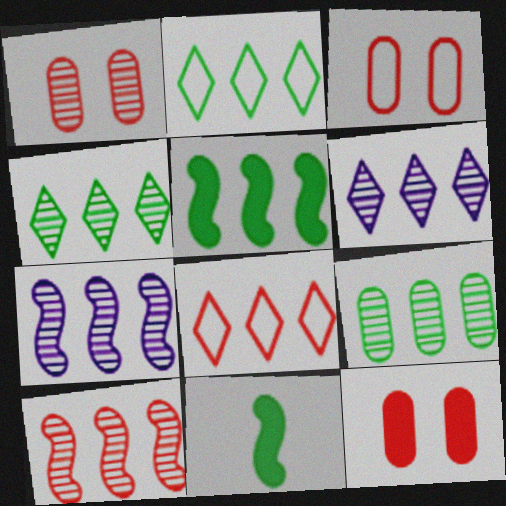[[1, 3, 12], 
[2, 5, 9], 
[3, 6, 11], 
[6, 9, 10]]